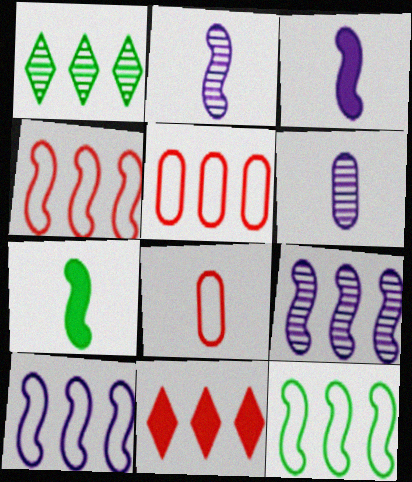[[4, 10, 12]]